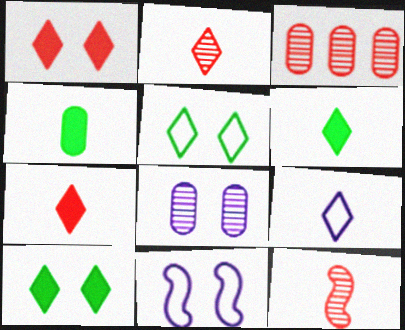[[2, 6, 9], 
[3, 6, 11], 
[4, 9, 12]]